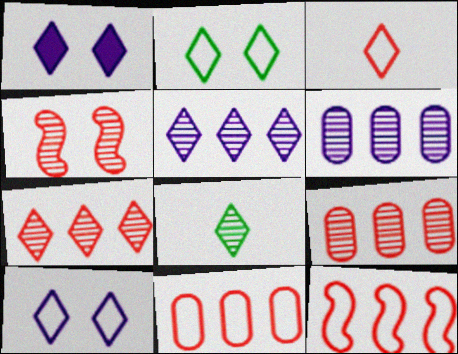[[4, 6, 8]]